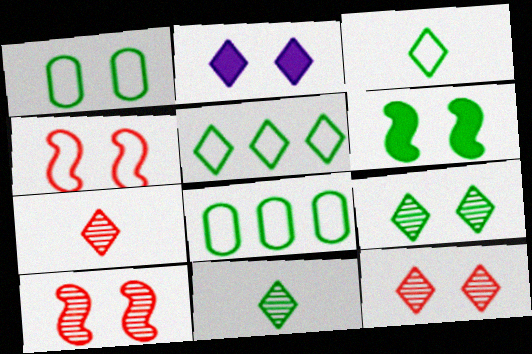[[1, 2, 10], 
[1, 6, 9], 
[2, 5, 7], 
[6, 8, 11]]